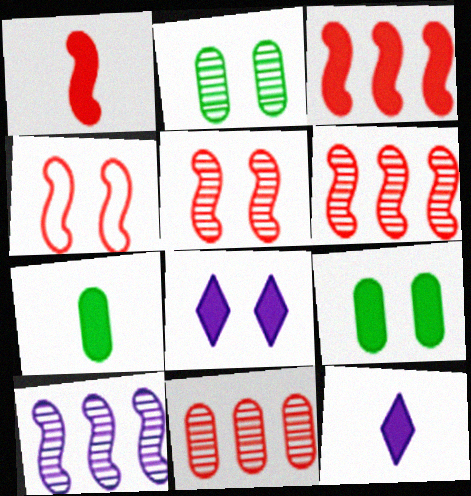[[1, 4, 6], 
[1, 7, 12], 
[2, 4, 8], 
[3, 7, 8], 
[3, 9, 12]]